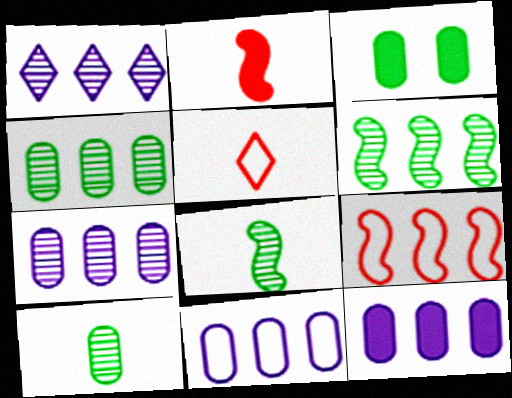[[7, 11, 12]]